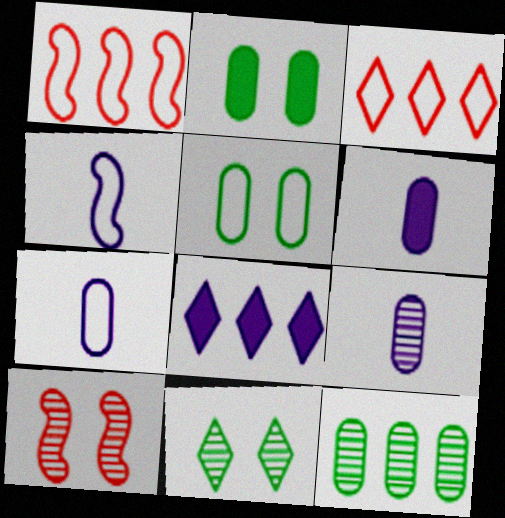[[1, 6, 11], 
[1, 8, 12], 
[3, 4, 5], 
[6, 7, 9]]